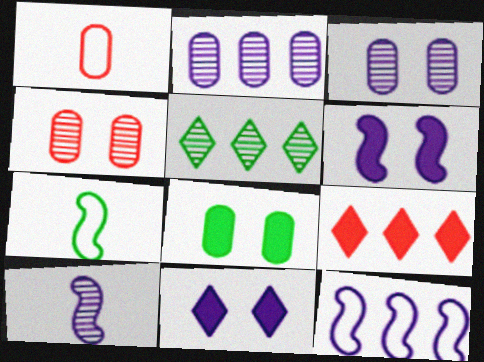[[1, 2, 8], 
[1, 5, 6], 
[3, 7, 9], 
[4, 5, 10], 
[5, 7, 8], 
[6, 10, 12]]